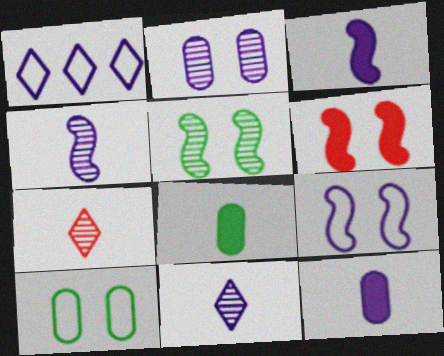[[1, 2, 3], 
[5, 6, 9]]